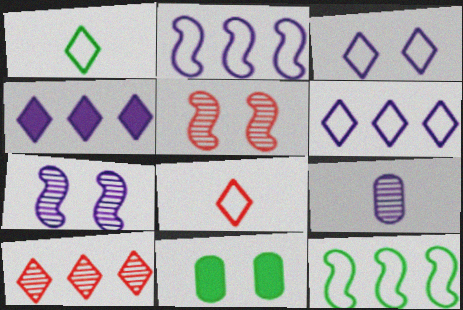[[3, 5, 11]]